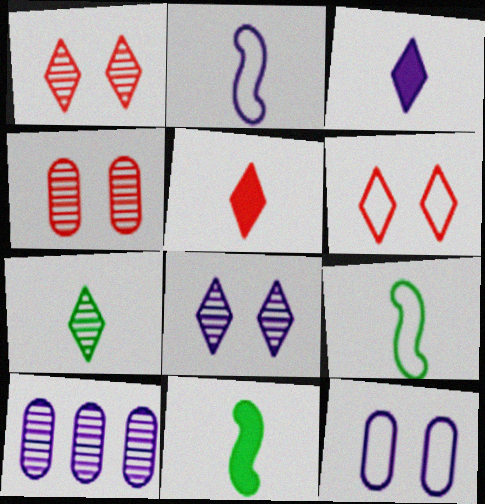[[6, 10, 11]]